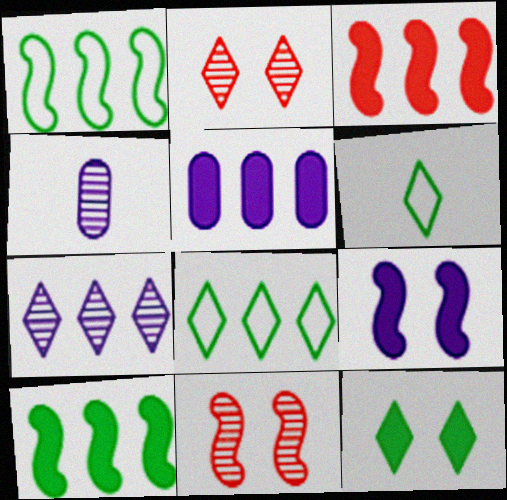[[5, 6, 11]]